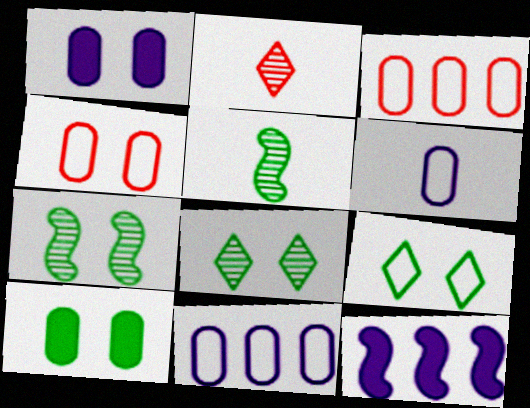[[7, 9, 10]]